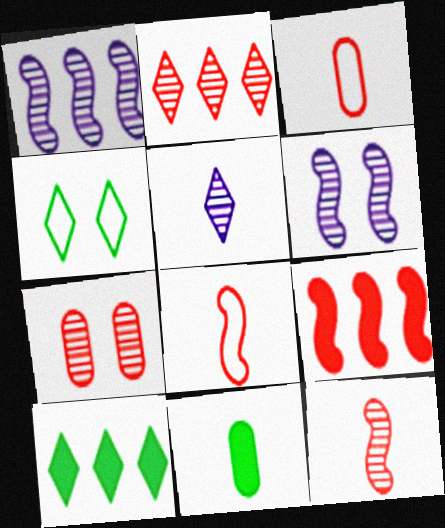[[2, 7, 12], 
[3, 6, 10], 
[5, 8, 11]]